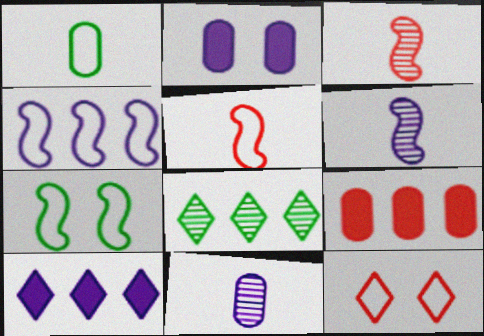[[1, 4, 12], 
[2, 5, 8], 
[3, 9, 12], 
[4, 5, 7], 
[4, 8, 9]]